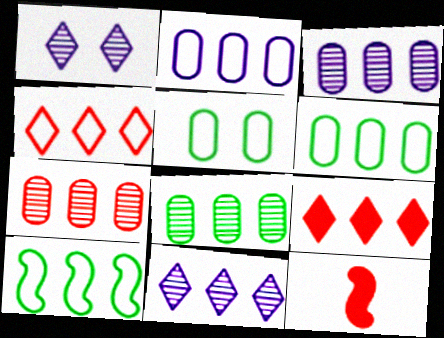[[1, 6, 12], 
[2, 4, 10], 
[3, 7, 8], 
[3, 9, 10], 
[5, 11, 12]]